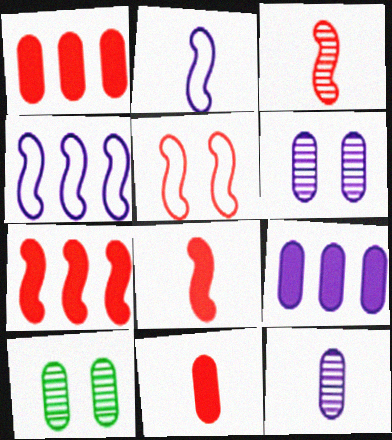[[3, 5, 7]]